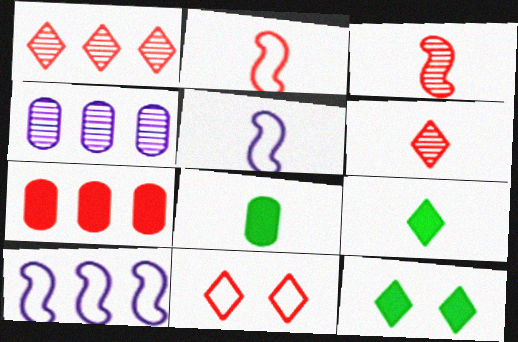[[2, 4, 12], 
[3, 7, 11], 
[5, 6, 8]]